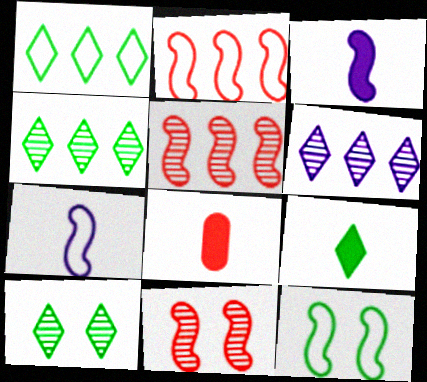[[1, 9, 10], 
[2, 7, 12], 
[3, 5, 12], 
[3, 8, 9], 
[6, 8, 12]]